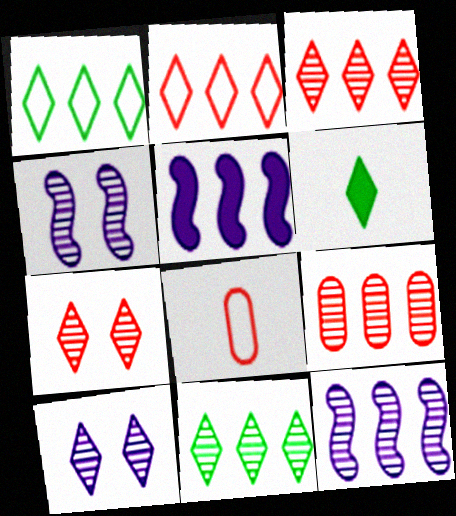[[1, 5, 9], 
[2, 6, 10], 
[9, 11, 12]]